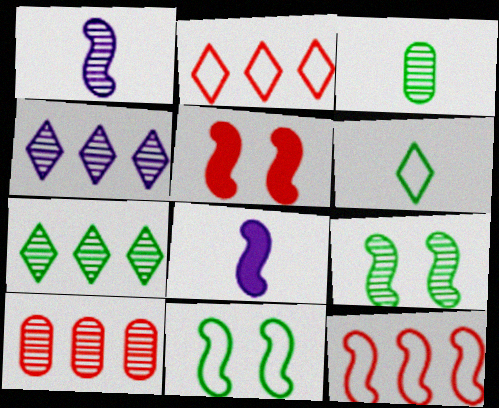[[3, 7, 9], 
[8, 9, 12]]